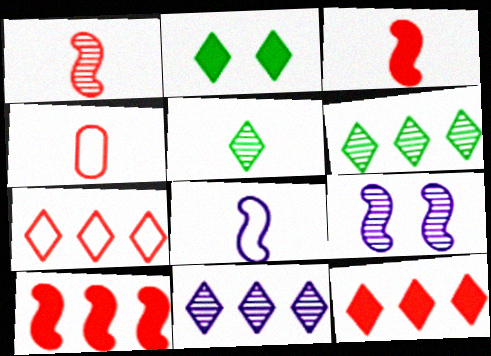[]